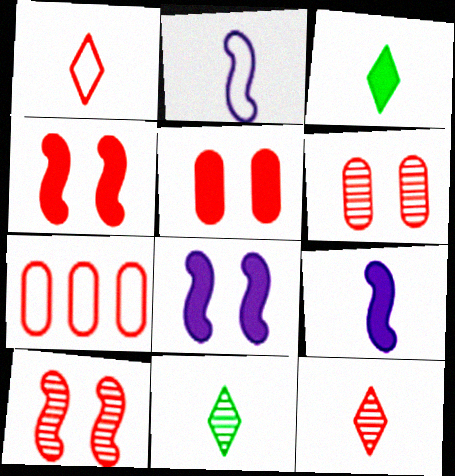[[4, 7, 12], 
[7, 8, 11]]